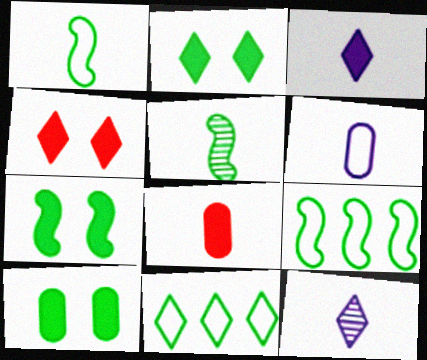[[1, 8, 12], 
[2, 7, 10], 
[4, 11, 12], 
[5, 7, 9], 
[5, 10, 11]]